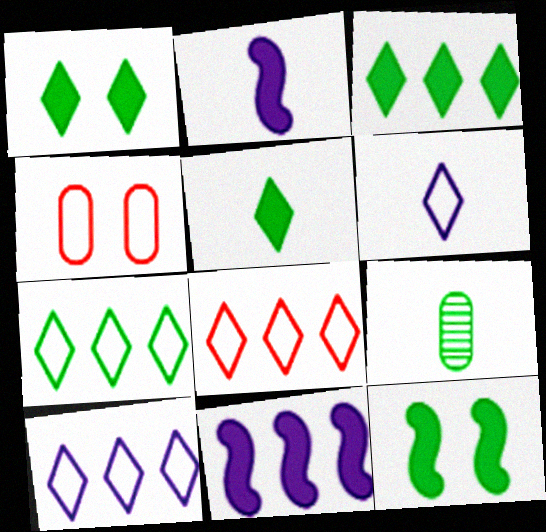[[1, 3, 5], 
[7, 8, 10], 
[7, 9, 12]]